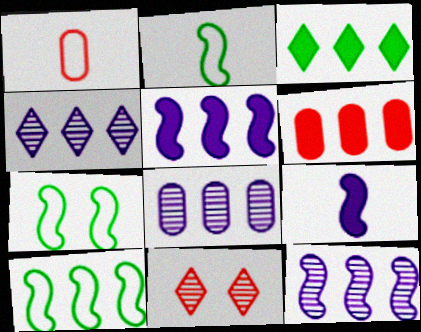[[2, 7, 10], 
[3, 5, 6], 
[4, 6, 10], 
[4, 8, 12]]